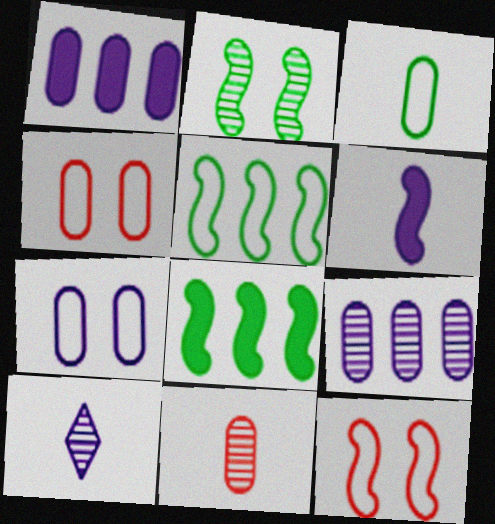[[4, 8, 10]]